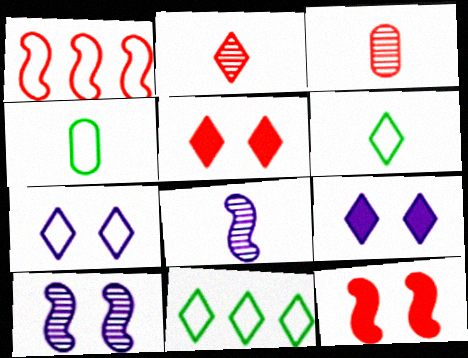[[1, 3, 5], 
[1, 4, 7], 
[2, 9, 11]]